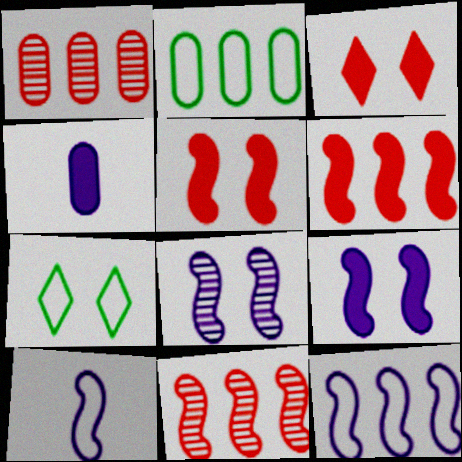[[4, 7, 11]]